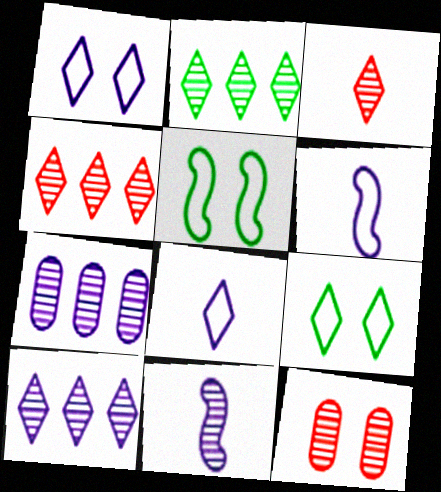[[2, 4, 10], 
[2, 11, 12]]